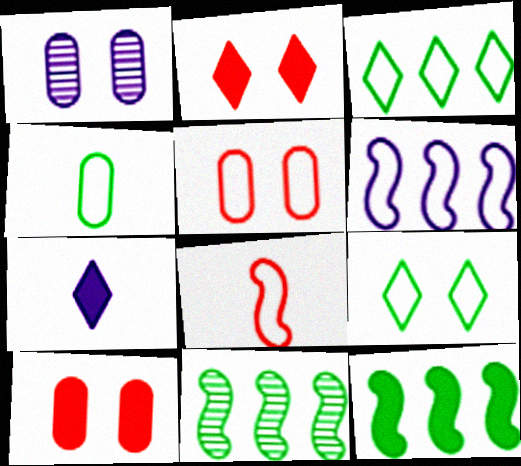[[1, 6, 7], 
[5, 7, 11], 
[7, 10, 12]]